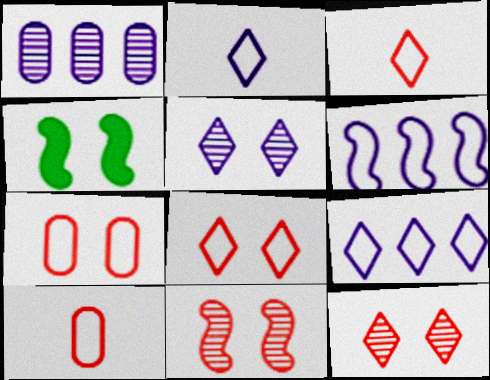[[1, 3, 4], 
[4, 5, 7]]